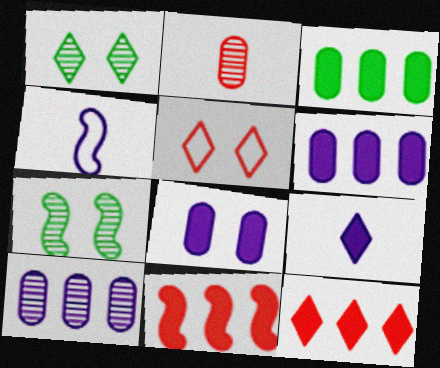[[2, 5, 11], 
[4, 7, 11], 
[5, 7, 8]]